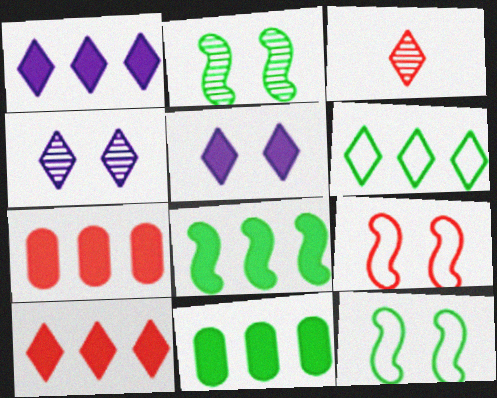[[1, 7, 8], 
[3, 5, 6], 
[3, 7, 9]]